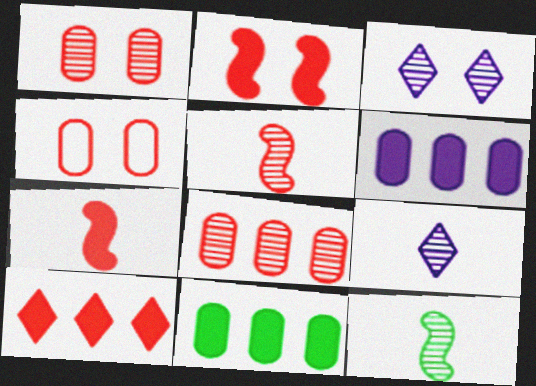[[3, 8, 12], 
[4, 5, 10]]